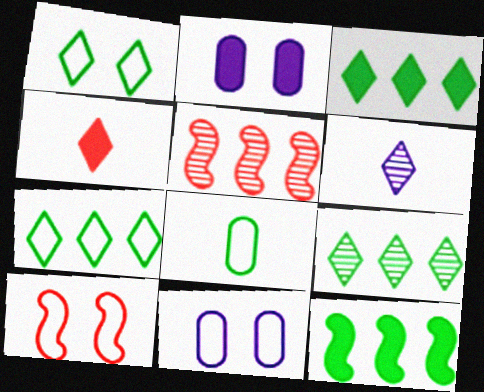[[1, 10, 11], 
[2, 4, 12], 
[3, 7, 9]]